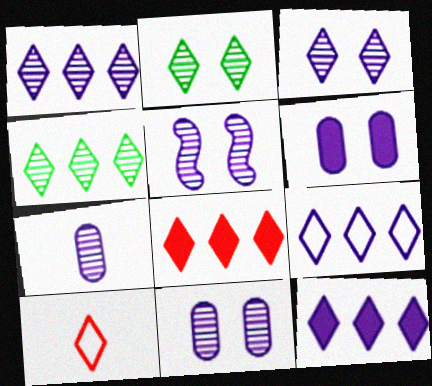[[1, 5, 7], 
[1, 9, 12], 
[2, 10, 12], 
[3, 5, 11], 
[4, 8, 9]]